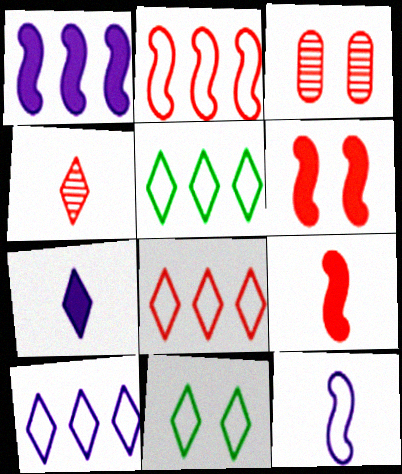[[3, 8, 9], 
[5, 8, 10]]